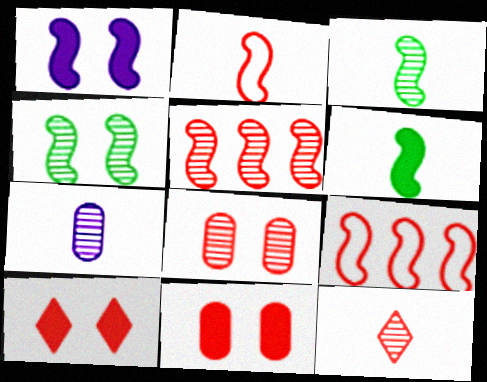[[1, 3, 9], 
[3, 7, 12], 
[5, 8, 12], 
[9, 11, 12]]